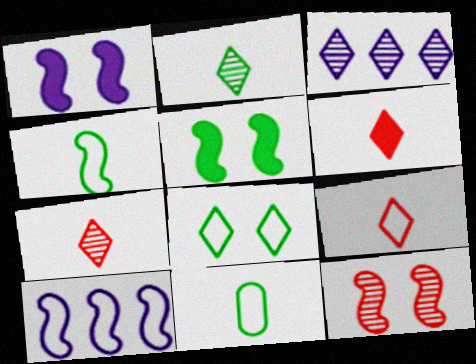[[3, 6, 8], 
[6, 7, 9]]